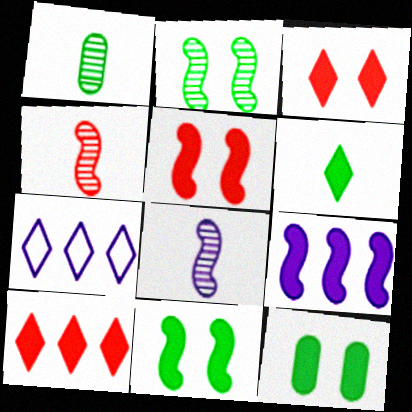[[1, 5, 7], 
[4, 7, 12]]